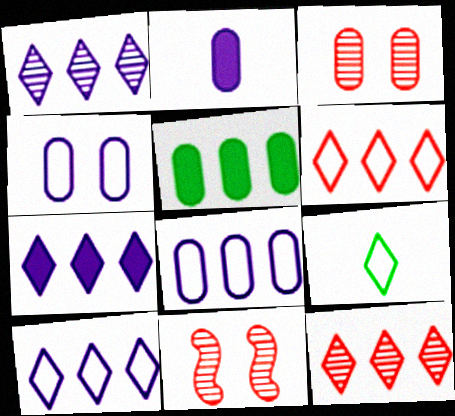[[1, 7, 10]]